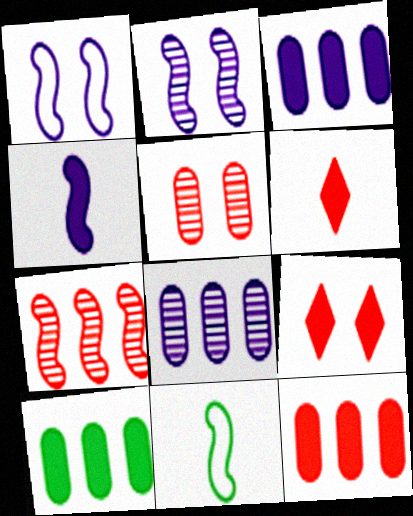[[3, 10, 12], 
[4, 9, 10], 
[8, 9, 11]]